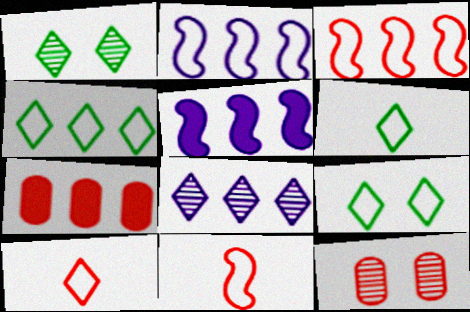[[4, 6, 9], 
[5, 6, 12]]